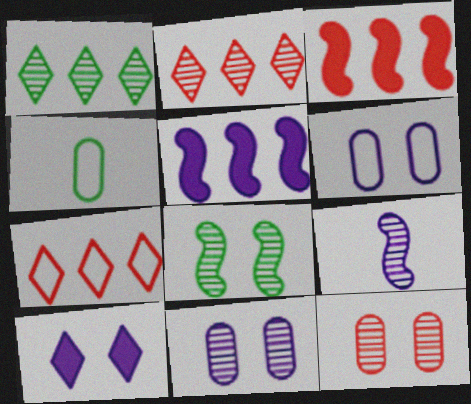[[1, 9, 12]]